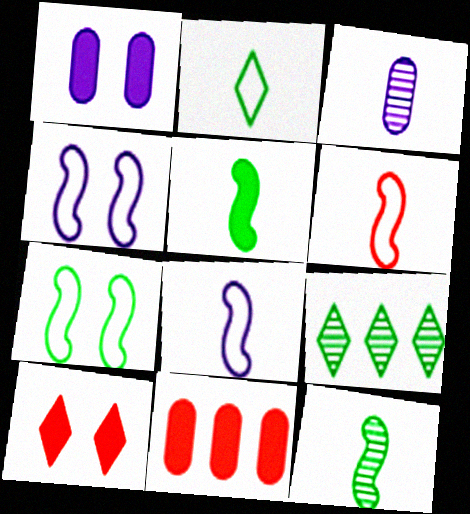[[1, 6, 9]]